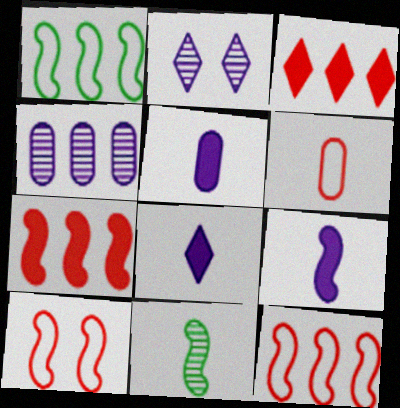[[1, 3, 4], 
[5, 8, 9], 
[6, 8, 11]]